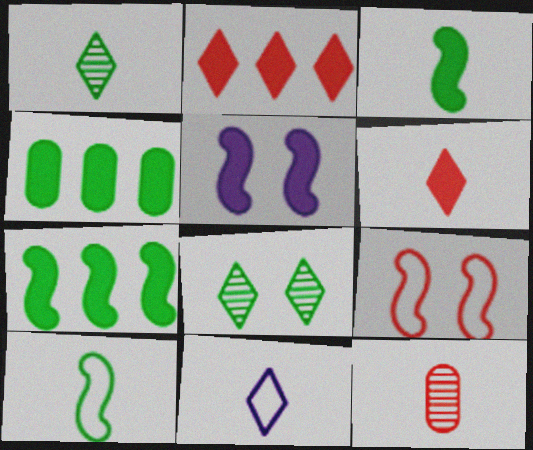[[1, 6, 11], 
[2, 8, 11], 
[2, 9, 12], 
[3, 11, 12], 
[4, 5, 6], 
[4, 8, 10]]